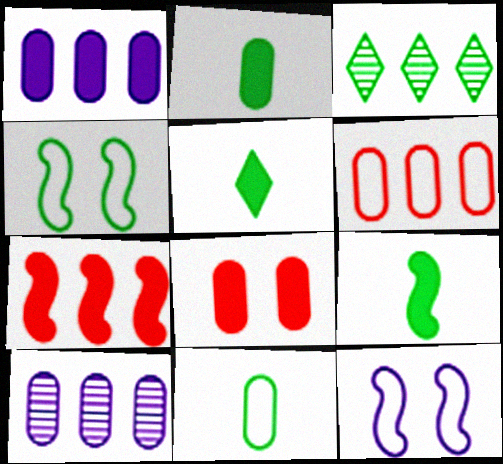[[1, 2, 8], 
[2, 3, 4], 
[2, 5, 9], 
[8, 10, 11]]